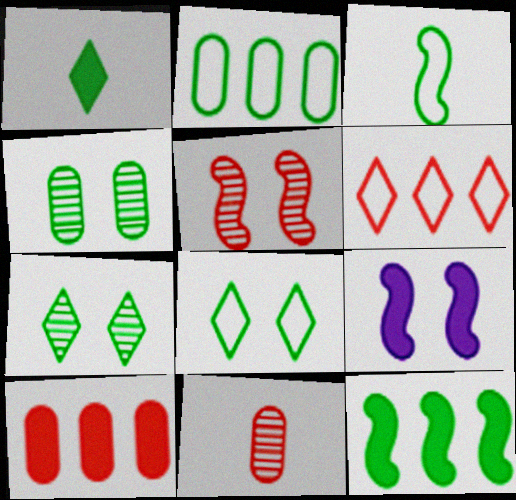[[1, 9, 10], 
[2, 3, 8]]